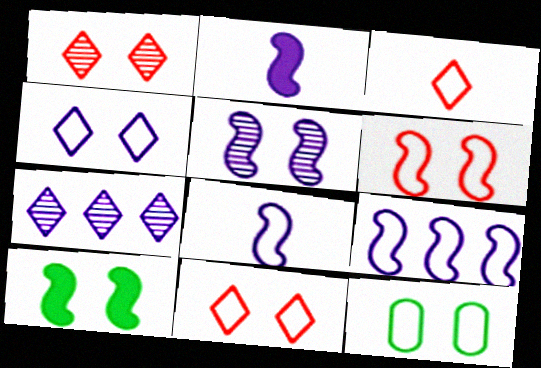[[2, 5, 9], 
[3, 9, 12], 
[4, 6, 12], 
[5, 6, 10]]